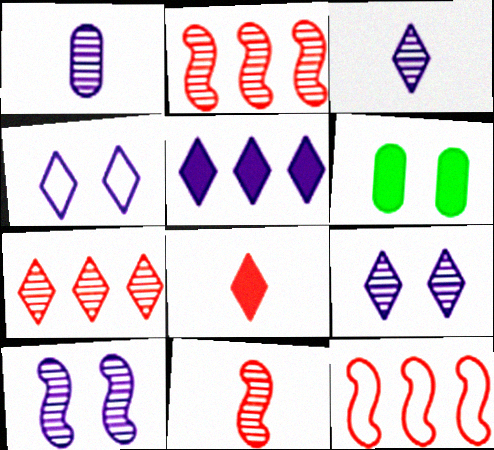[[3, 4, 5], 
[3, 6, 12]]